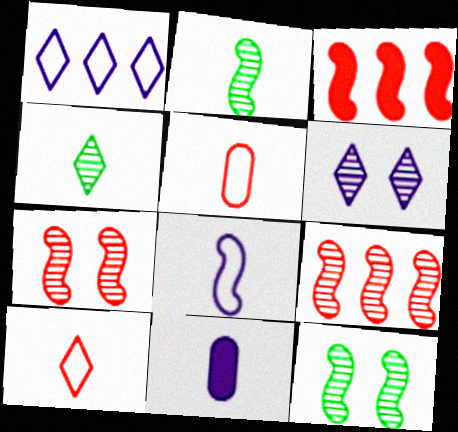[[2, 10, 11], 
[3, 8, 12]]